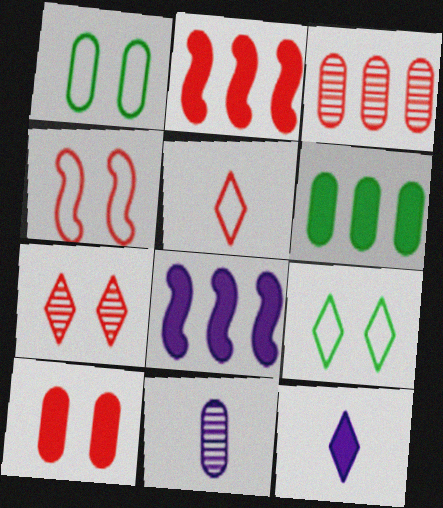[[2, 9, 11], 
[4, 7, 10]]